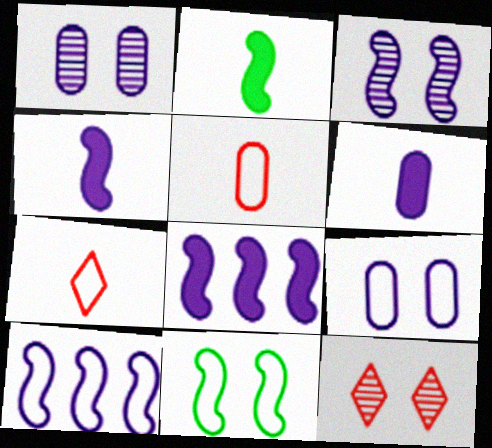[[3, 4, 10]]